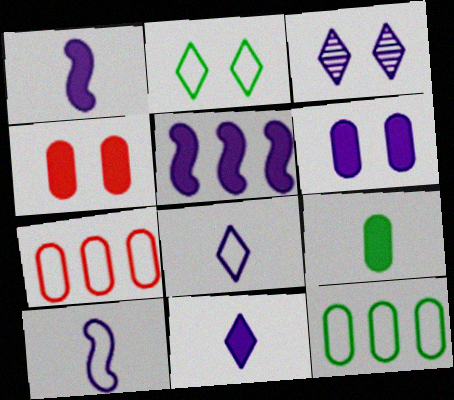[[2, 7, 10], 
[5, 6, 11]]